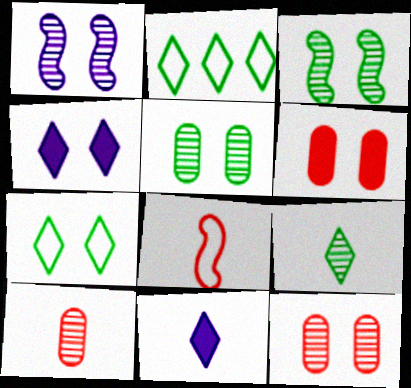[[1, 6, 7]]